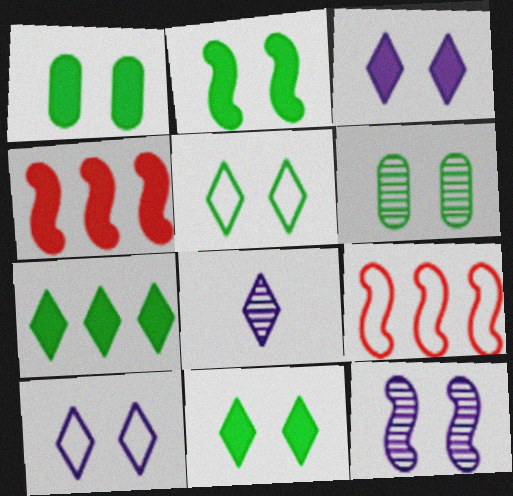[[1, 2, 11], 
[1, 8, 9], 
[2, 5, 6]]